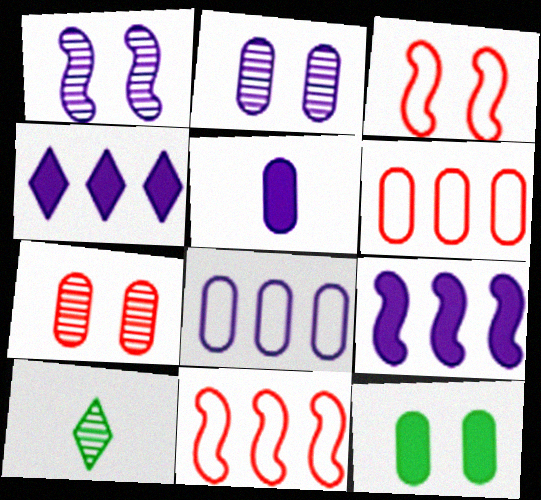[[2, 5, 8]]